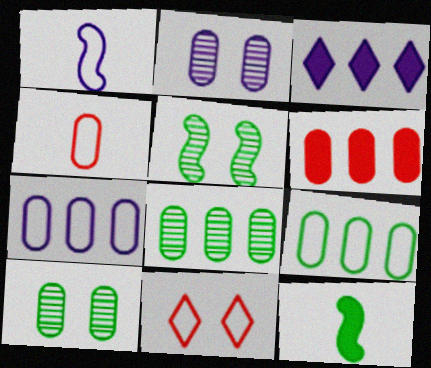[[1, 2, 3], 
[1, 9, 11], 
[3, 4, 5], 
[6, 7, 8]]